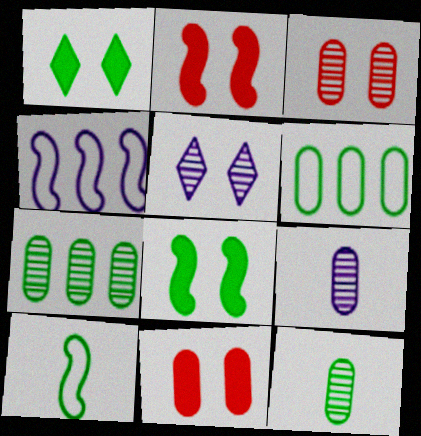[[1, 7, 10], 
[3, 7, 9], 
[6, 9, 11]]